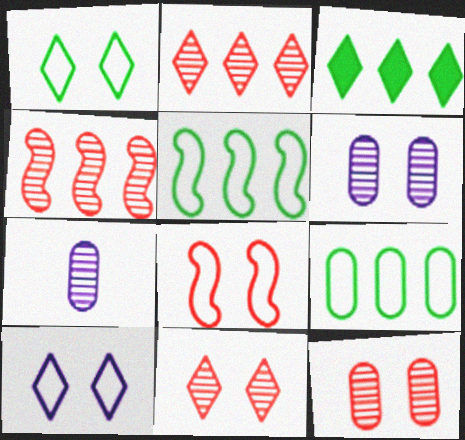[[3, 7, 8]]